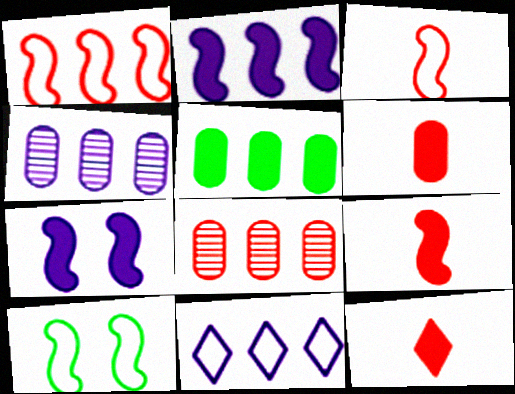[[2, 4, 11], 
[4, 10, 12], 
[5, 7, 12], 
[6, 9, 12]]